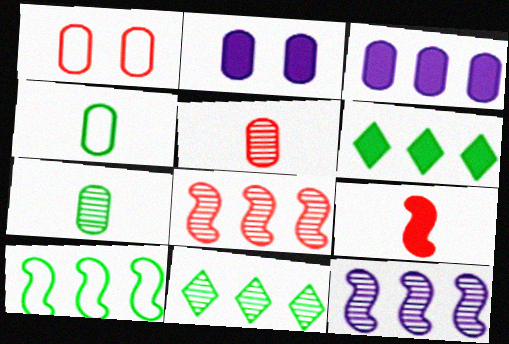[[1, 3, 7], 
[2, 6, 9]]